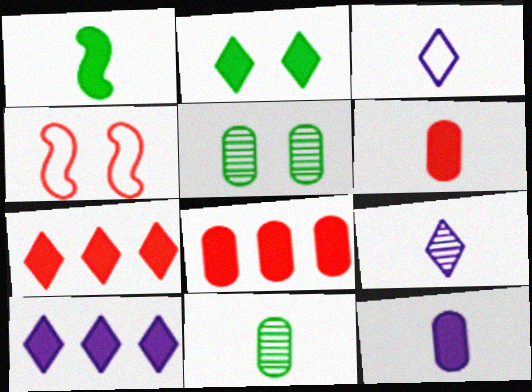[[4, 10, 11]]